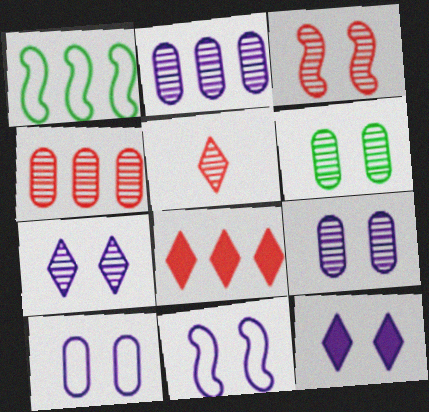[[1, 2, 8], 
[3, 4, 5], 
[3, 6, 7], 
[9, 11, 12]]